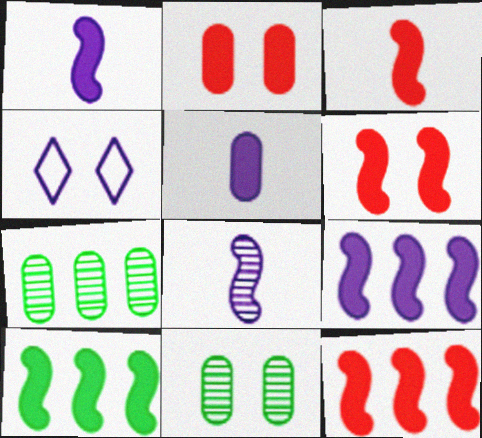[[1, 6, 10], 
[3, 4, 7], 
[3, 6, 12], 
[4, 6, 11], 
[9, 10, 12]]